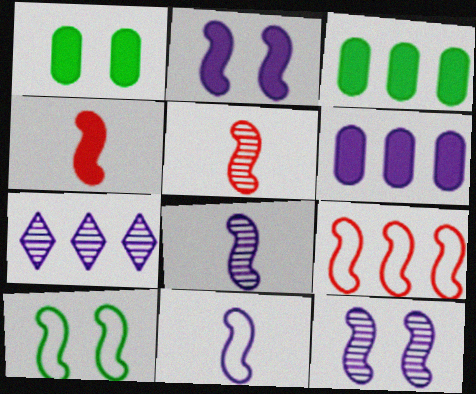[[3, 7, 9], 
[9, 10, 11]]